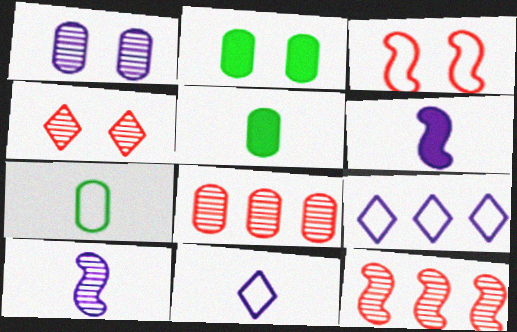[[1, 6, 9], 
[2, 11, 12], 
[3, 7, 9]]